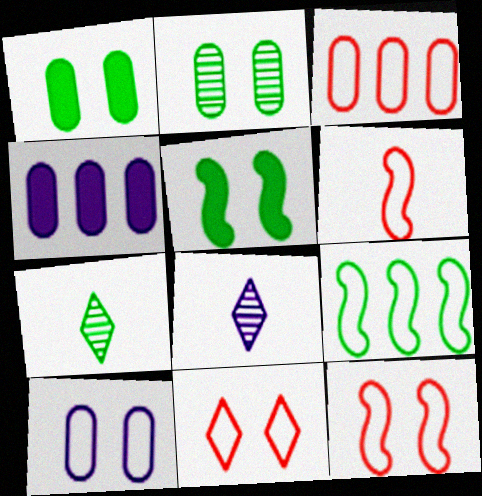[[1, 7, 9], 
[3, 5, 8], 
[3, 6, 11], 
[4, 7, 12]]